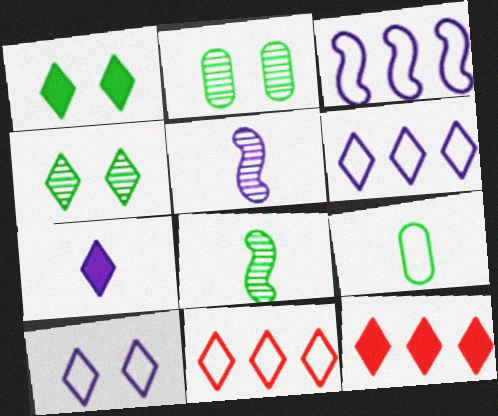[[1, 7, 12], 
[4, 7, 11]]